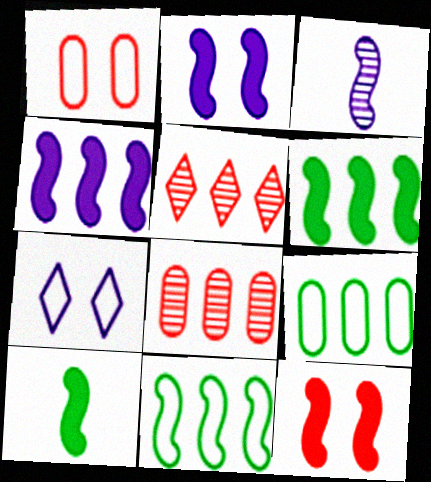[[3, 11, 12], 
[4, 5, 9], 
[4, 10, 12], 
[7, 8, 10]]